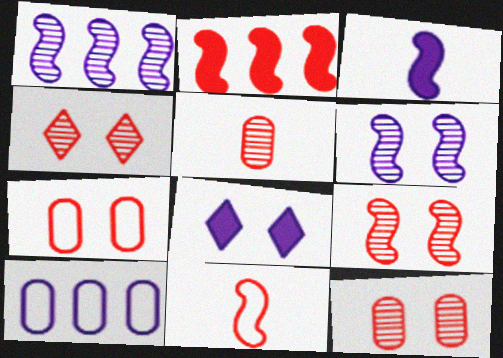[[2, 9, 11], 
[4, 9, 12]]